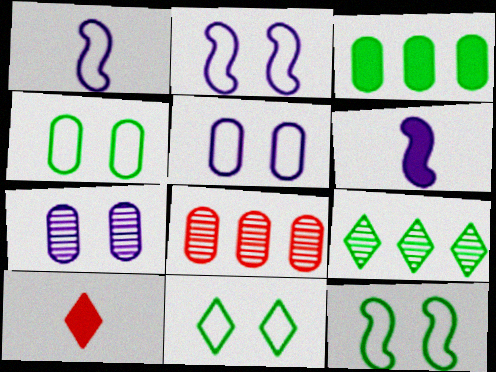[[4, 11, 12], 
[6, 8, 11]]